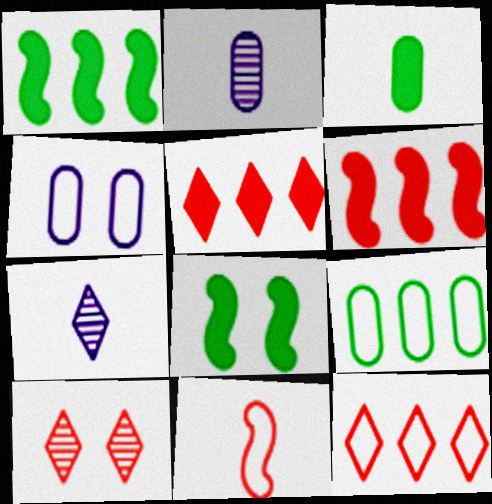[[2, 8, 12], 
[3, 7, 11], 
[4, 8, 10]]